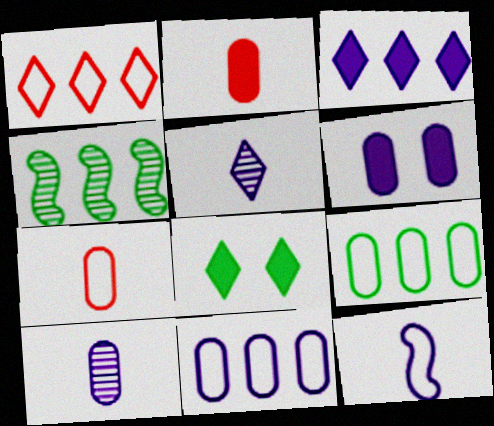[[1, 5, 8], 
[6, 10, 11]]